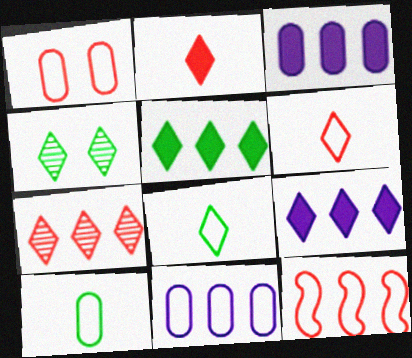[[1, 6, 12], 
[1, 10, 11], 
[4, 5, 8], 
[4, 6, 9]]